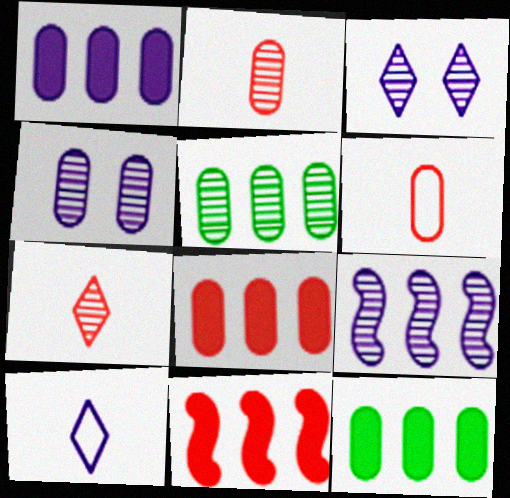[[1, 8, 12], 
[2, 4, 5], 
[4, 6, 12]]